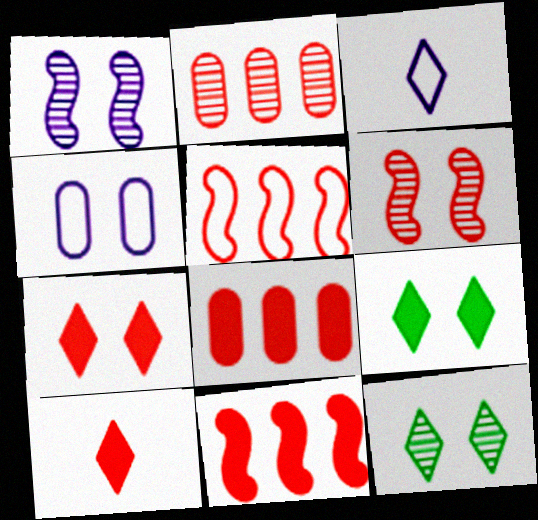[[4, 6, 9]]